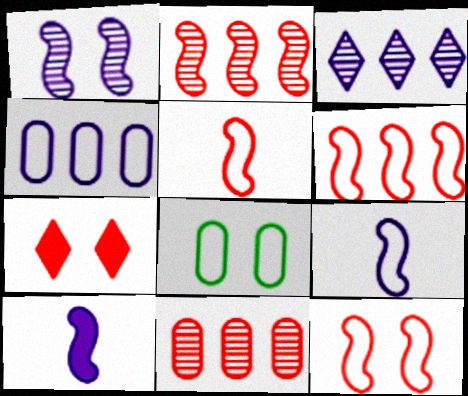[[1, 7, 8], 
[5, 6, 12], 
[5, 7, 11]]